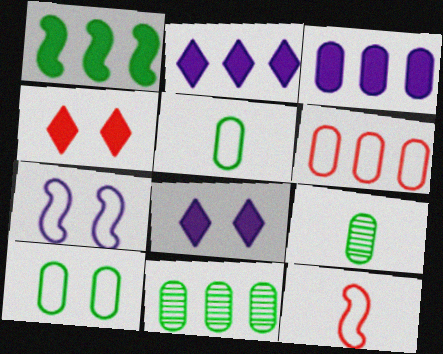[[3, 6, 11], 
[8, 11, 12]]